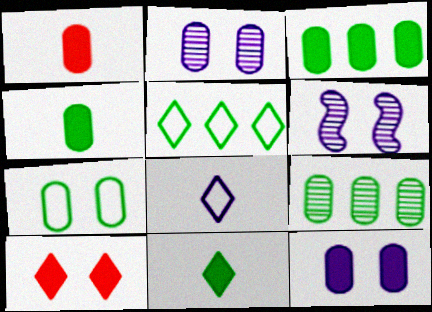[[1, 3, 12], 
[1, 5, 6], 
[4, 7, 9], 
[6, 7, 10]]